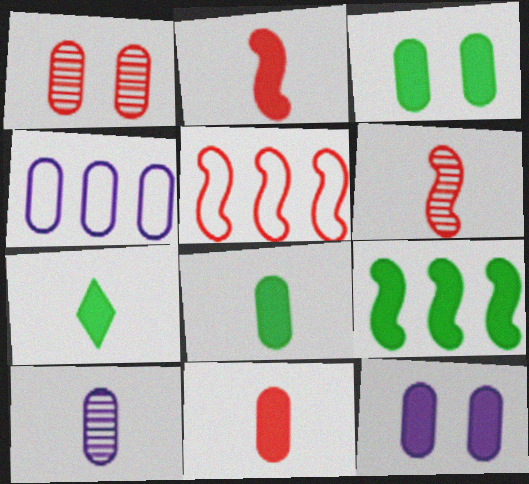[[1, 4, 8], 
[3, 7, 9], 
[4, 10, 12]]